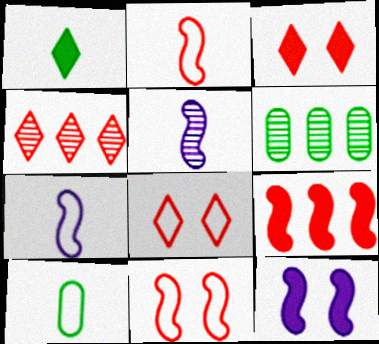[[3, 6, 7], 
[4, 10, 12]]